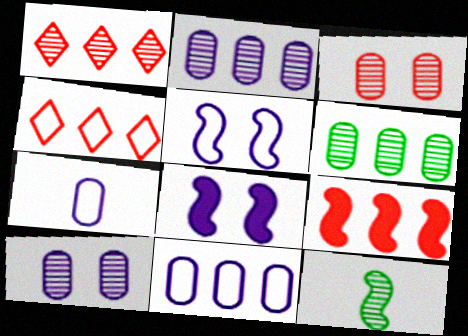[[1, 10, 12], 
[5, 9, 12]]